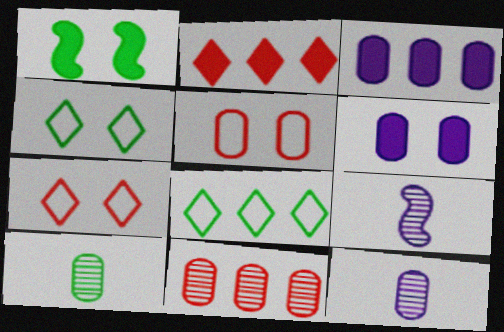[[1, 8, 10], 
[3, 5, 10]]